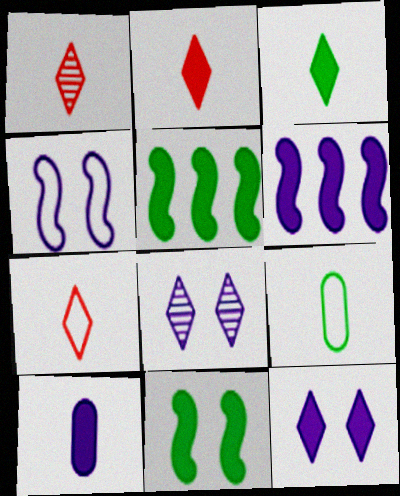[[1, 2, 7], 
[6, 10, 12]]